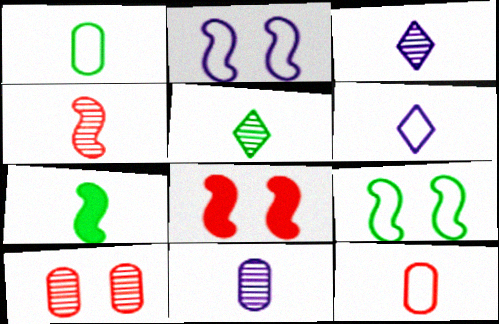[[1, 5, 7], 
[3, 7, 12], 
[4, 5, 11]]